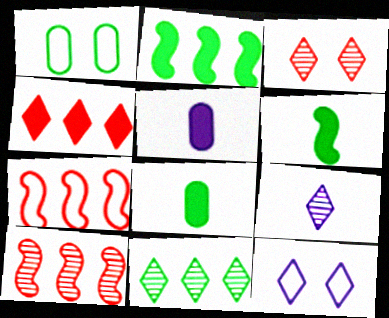[[1, 6, 11], 
[3, 9, 11], 
[8, 10, 12]]